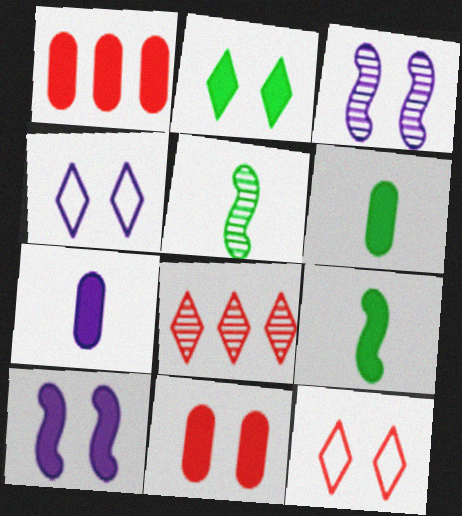[[1, 4, 5], 
[2, 10, 11]]